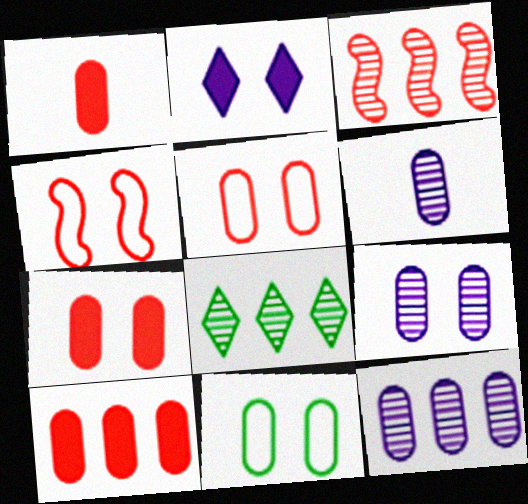[[1, 7, 10], 
[1, 11, 12], 
[3, 8, 12], 
[6, 9, 12], 
[6, 10, 11], 
[7, 9, 11]]